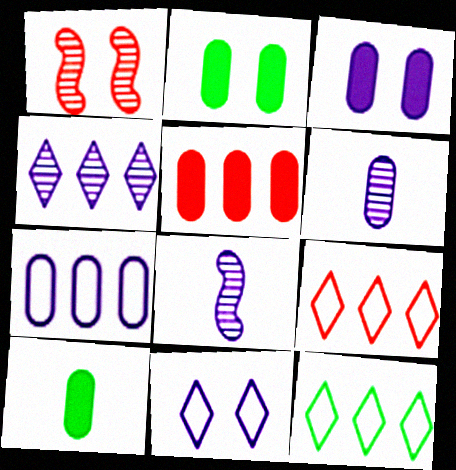[[1, 2, 11], 
[2, 8, 9], 
[3, 5, 10], 
[3, 6, 7]]